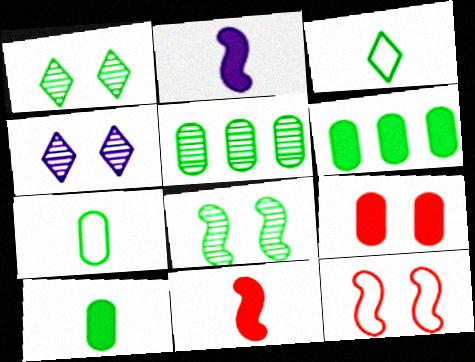[[3, 6, 8]]